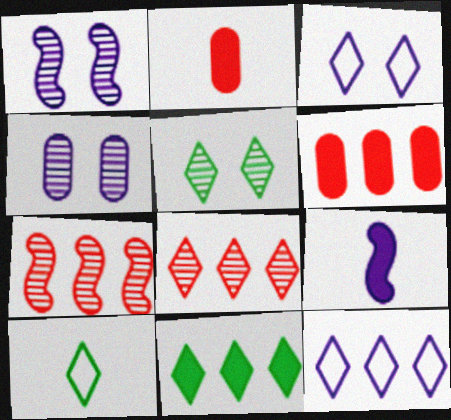[[1, 6, 10], 
[4, 9, 12], 
[5, 10, 11], 
[8, 11, 12]]